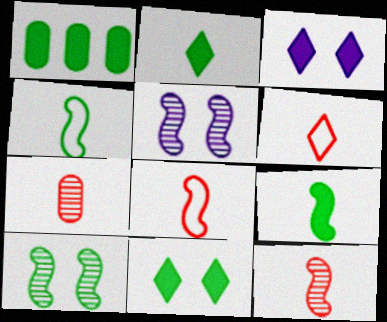[[1, 5, 6], 
[1, 9, 11]]